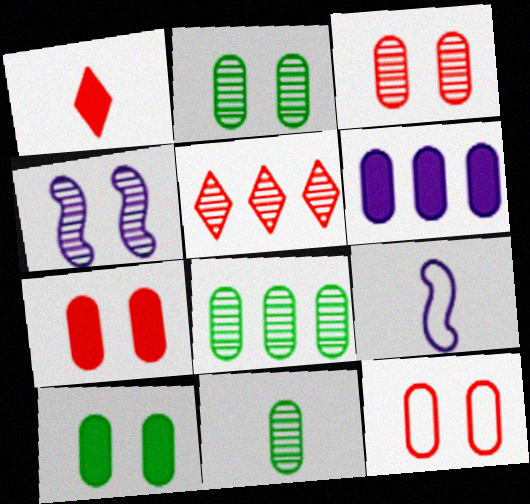[[1, 9, 11], 
[2, 8, 11], 
[3, 7, 12], 
[4, 5, 11], 
[5, 9, 10], 
[6, 11, 12]]